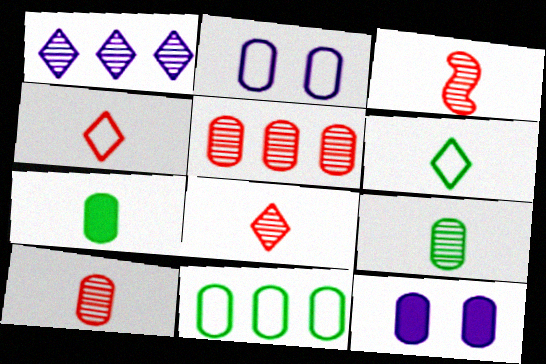[[2, 5, 7], 
[3, 8, 10], 
[10, 11, 12]]